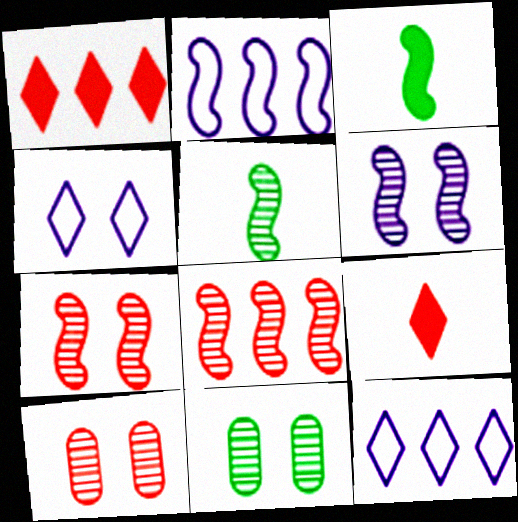[[2, 3, 7], 
[2, 9, 11], 
[3, 10, 12], 
[5, 6, 8]]